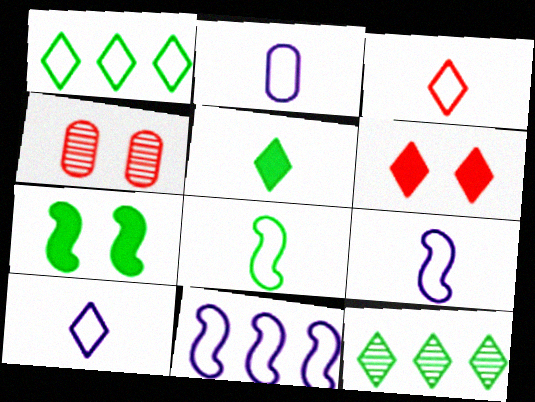[[2, 3, 8], 
[2, 9, 10], 
[4, 5, 11], 
[6, 10, 12]]